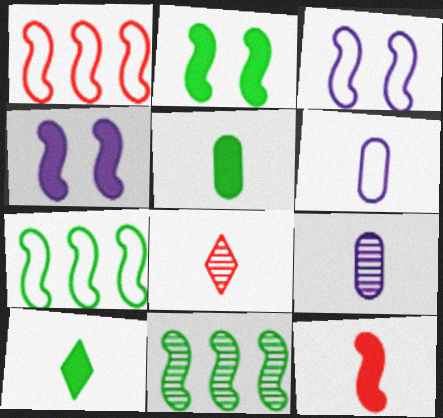[[3, 11, 12]]